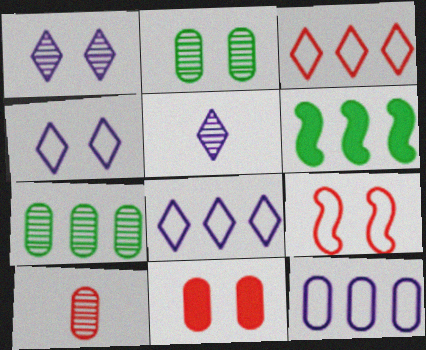[[4, 6, 10]]